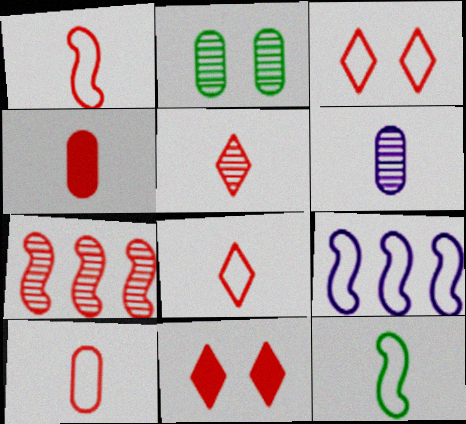[[1, 4, 5], 
[1, 8, 10], 
[3, 4, 7], 
[7, 10, 11]]